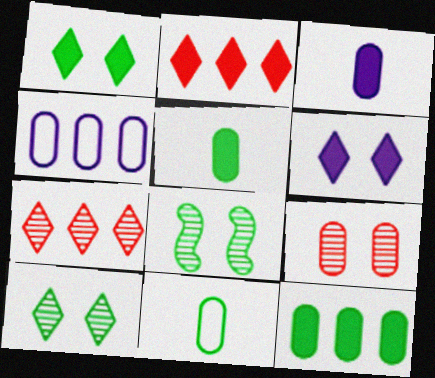[[4, 5, 9]]